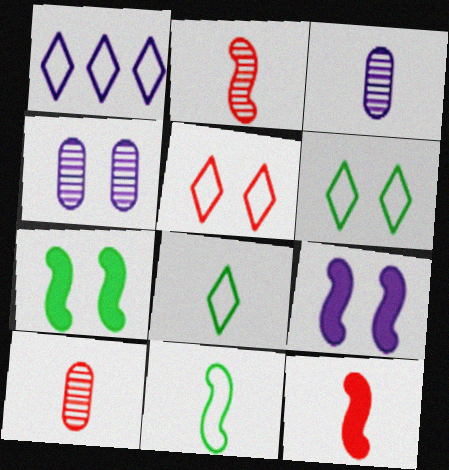[[1, 3, 9], 
[1, 5, 8], 
[1, 7, 10], 
[3, 8, 12], 
[4, 5, 7]]